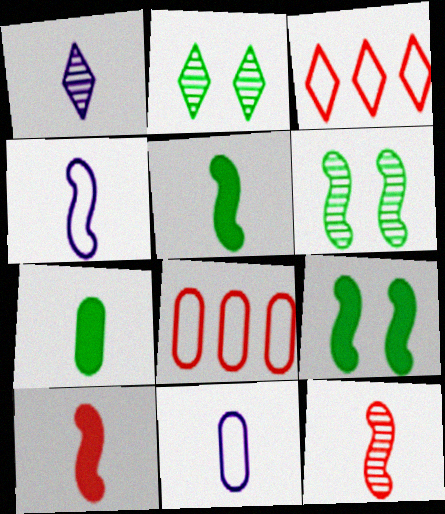[[1, 8, 9], 
[4, 5, 12]]